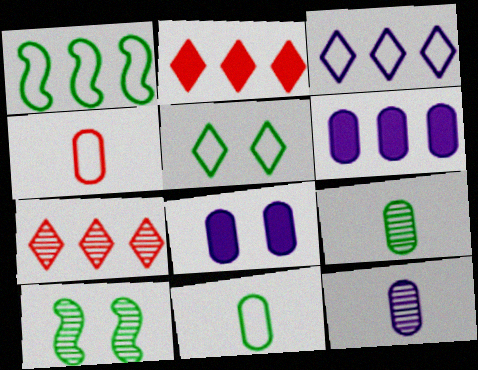[[1, 5, 11], 
[1, 6, 7], 
[7, 10, 12]]